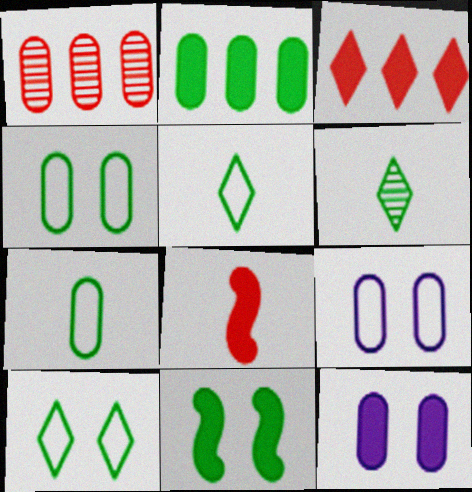[[1, 7, 12]]